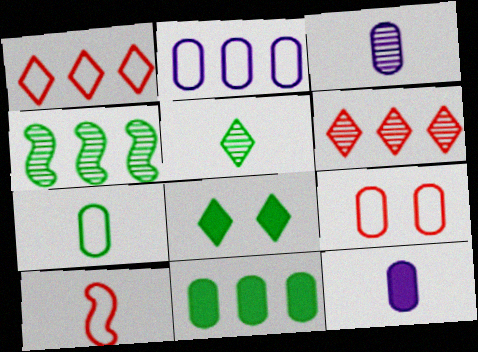[[1, 9, 10], 
[2, 7, 9], 
[3, 9, 11], 
[4, 7, 8], 
[5, 10, 12]]